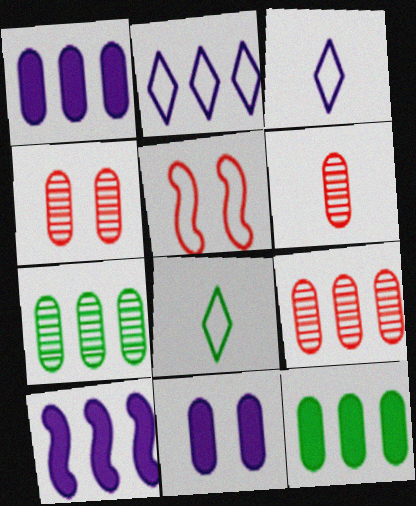[[4, 6, 9], 
[4, 8, 10]]